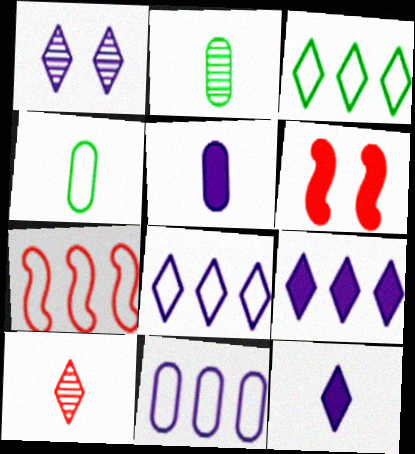[[1, 8, 12], 
[2, 6, 8], 
[3, 7, 11]]